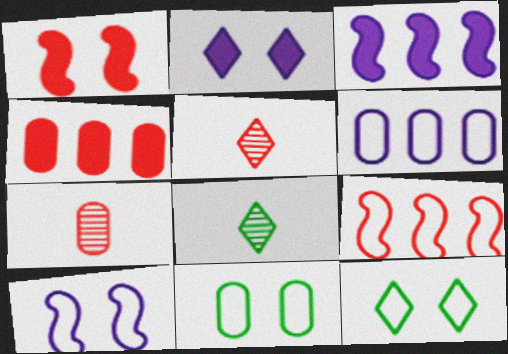[[1, 6, 8], 
[3, 5, 11], 
[3, 7, 12], 
[4, 8, 10]]